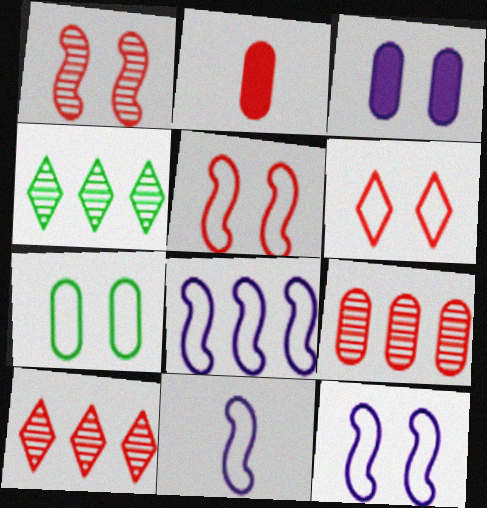[[2, 4, 12], 
[2, 5, 10], 
[6, 7, 12], 
[8, 11, 12]]